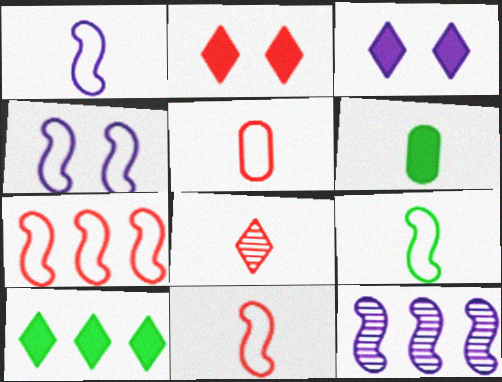[[1, 6, 8], 
[1, 9, 11], 
[4, 7, 9]]